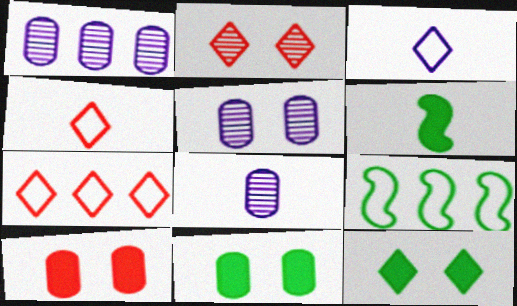[[1, 5, 8], 
[4, 6, 8], 
[5, 6, 7]]